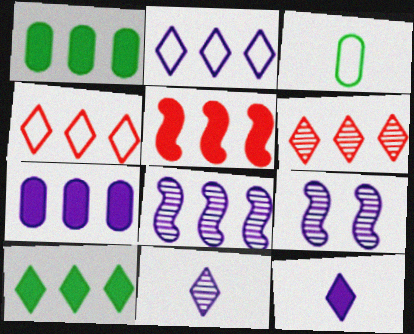[[1, 4, 8], 
[2, 6, 10], 
[2, 7, 8], 
[5, 7, 10]]